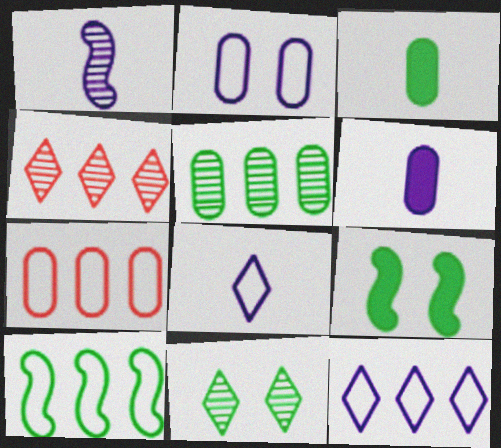[[1, 6, 8], 
[3, 10, 11], 
[7, 10, 12]]